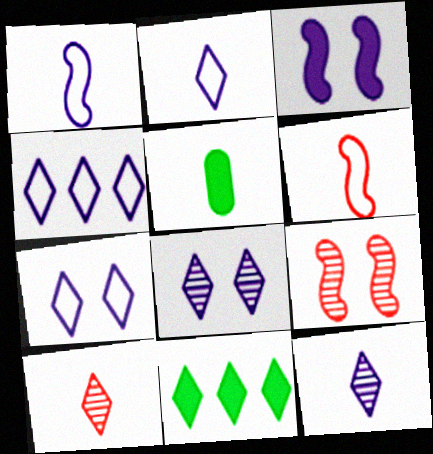[[1, 5, 10], 
[2, 4, 7], 
[4, 5, 9], 
[5, 6, 12], 
[7, 10, 11]]